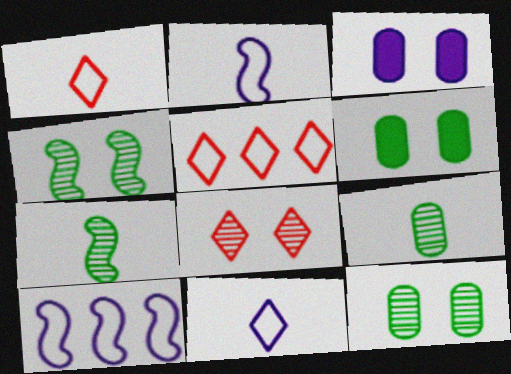[[3, 5, 7]]